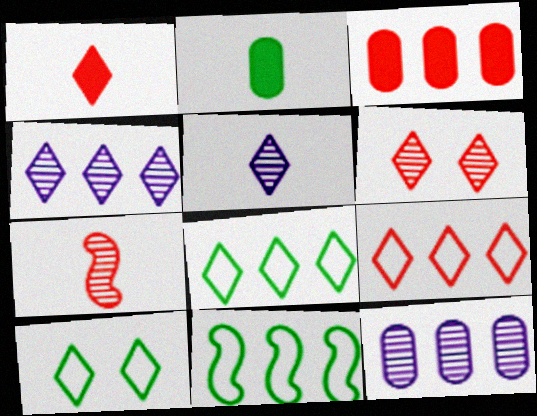[[1, 4, 10], 
[1, 6, 9], 
[3, 4, 11]]